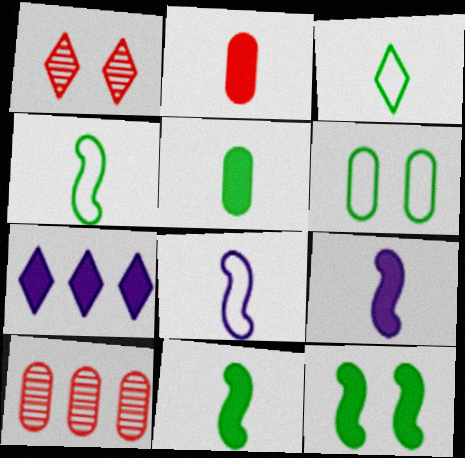[[1, 3, 7], 
[2, 7, 12]]